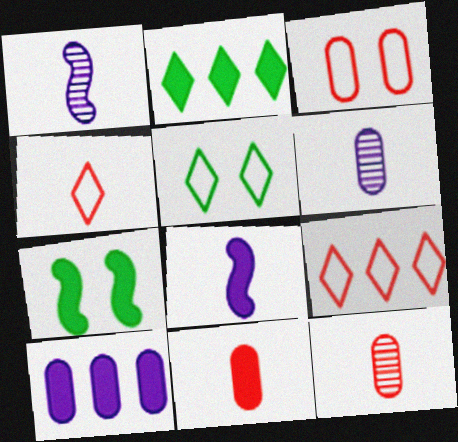[[1, 2, 3], 
[6, 7, 9]]